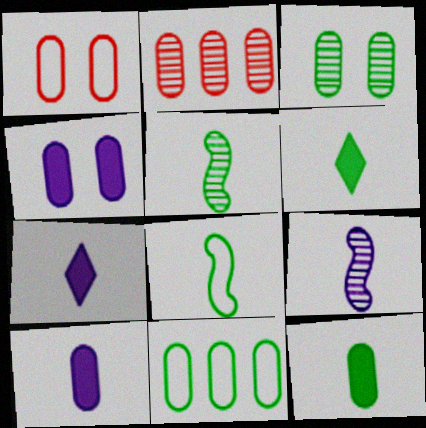[[1, 3, 4], 
[3, 11, 12]]